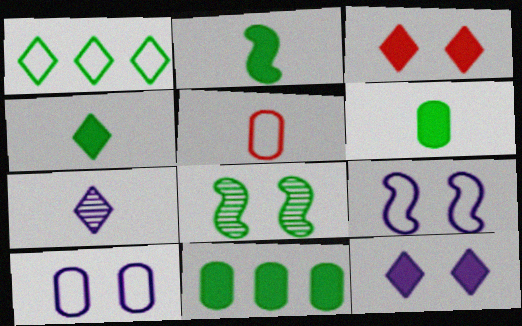[[1, 3, 7], 
[1, 5, 9], 
[1, 6, 8], 
[2, 4, 6], 
[2, 5, 7], 
[3, 8, 10]]